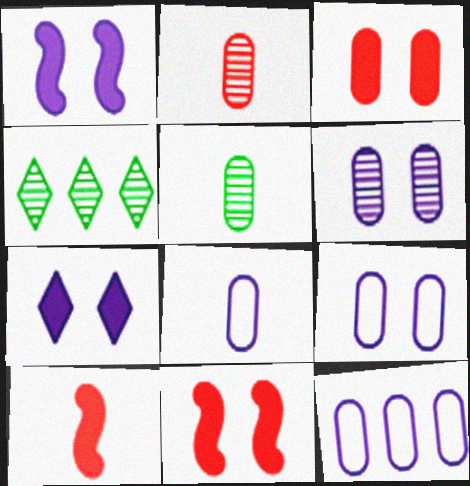[[3, 5, 12], 
[4, 8, 11], 
[4, 9, 10], 
[8, 9, 12]]